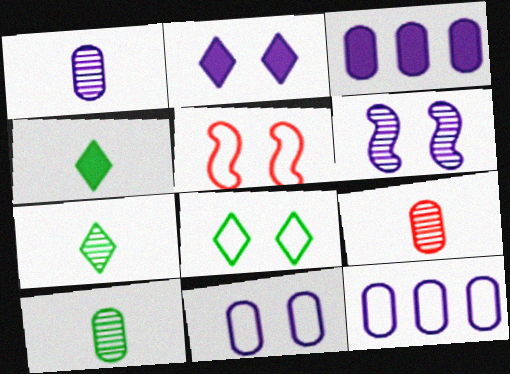[[1, 3, 11], 
[1, 9, 10], 
[2, 6, 11], 
[3, 5, 7], 
[5, 8, 11]]